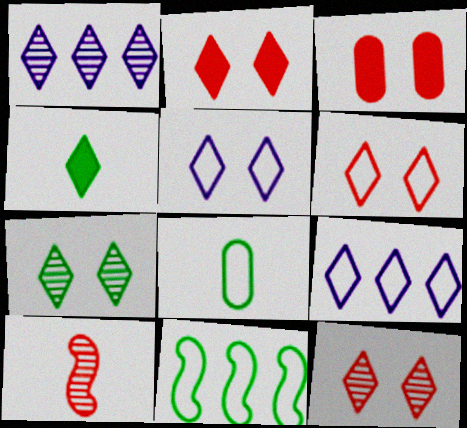[[1, 4, 6], 
[2, 5, 7], 
[2, 6, 12], 
[4, 9, 12]]